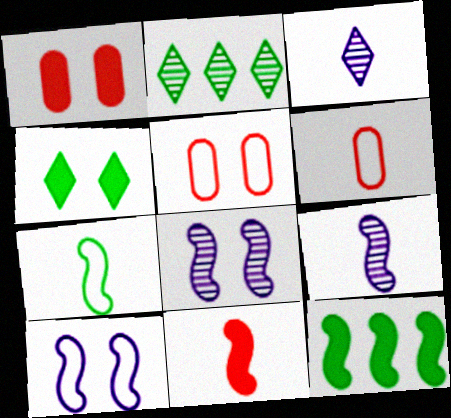[[3, 5, 12], 
[4, 5, 8], 
[7, 9, 11]]